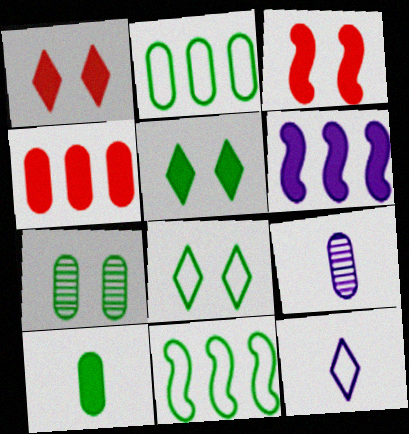[[1, 6, 10], 
[1, 9, 11], 
[2, 7, 10]]